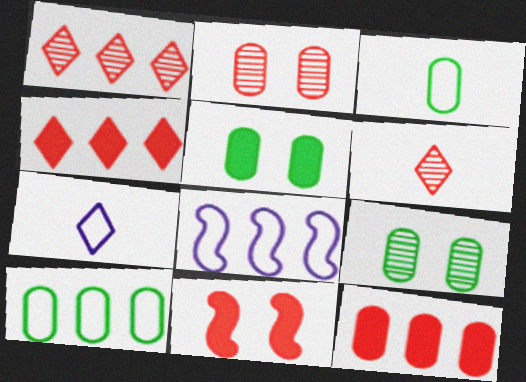[[5, 6, 8]]